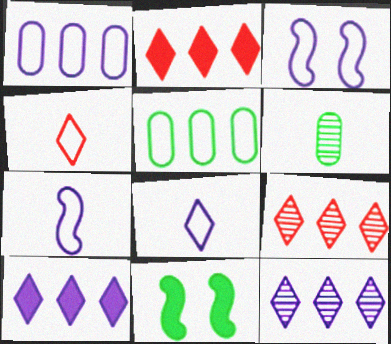[[1, 3, 8], 
[2, 3, 6], 
[3, 4, 5]]